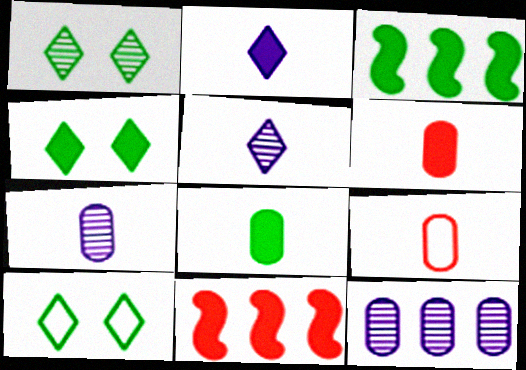[[1, 4, 10], 
[3, 4, 8], 
[7, 8, 9], 
[7, 10, 11]]